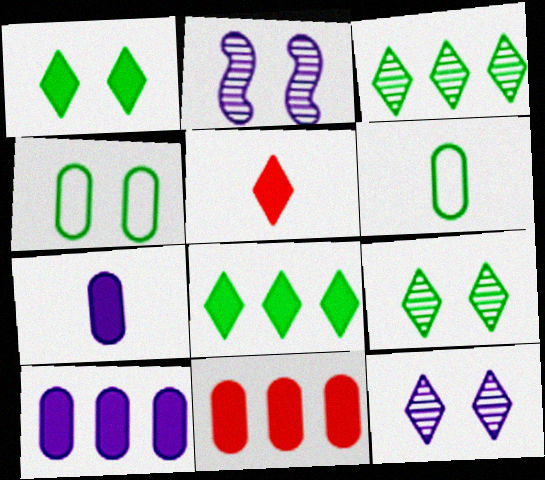[]